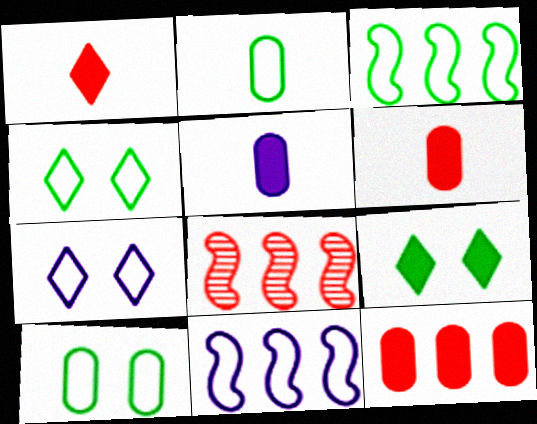[[2, 3, 4], 
[4, 5, 8]]